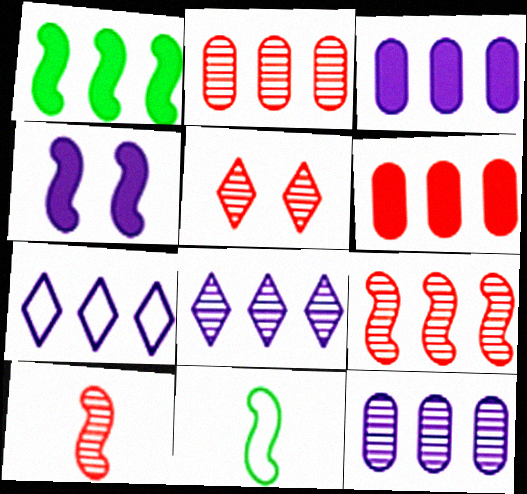[[1, 2, 7], 
[2, 5, 10], 
[3, 5, 11], 
[4, 9, 11]]